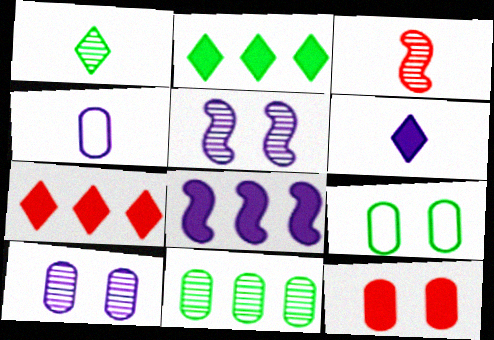[[4, 11, 12], 
[9, 10, 12]]